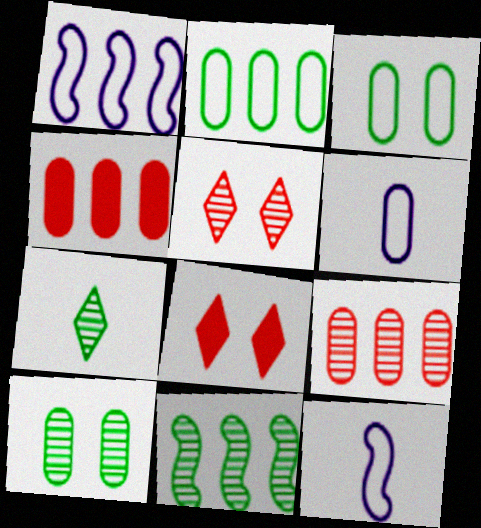[[4, 6, 10], 
[6, 8, 11], 
[7, 10, 11]]